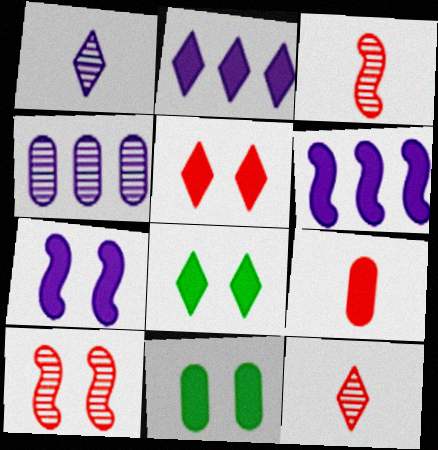[[5, 7, 11], 
[6, 8, 9]]